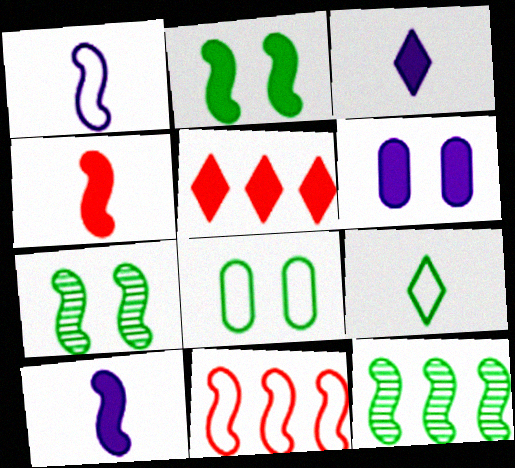[[7, 10, 11]]